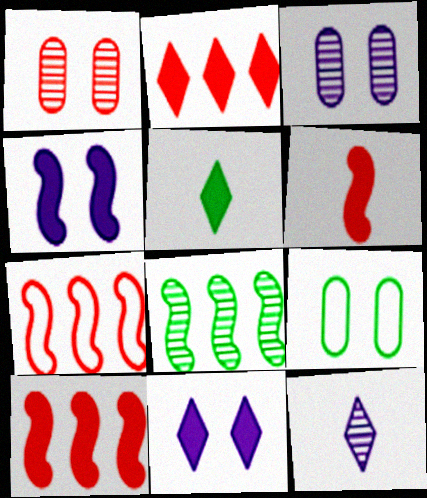[[1, 8, 12], 
[2, 5, 11], 
[3, 5, 7], 
[5, 8, 9], 
[9, 10, 12]]